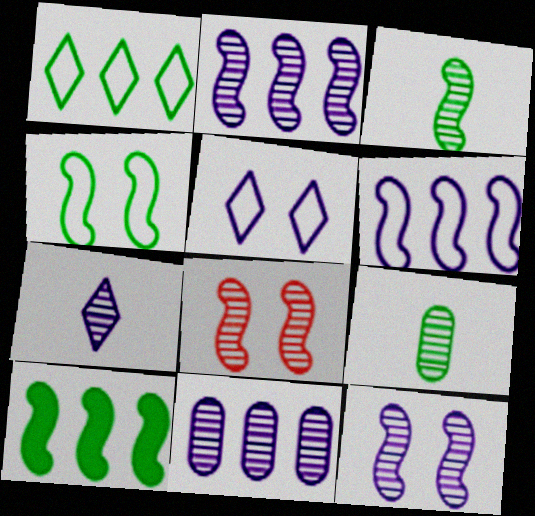[[2, 3, 8], 
[3, 4, 10], 
[7, 11, 12]]